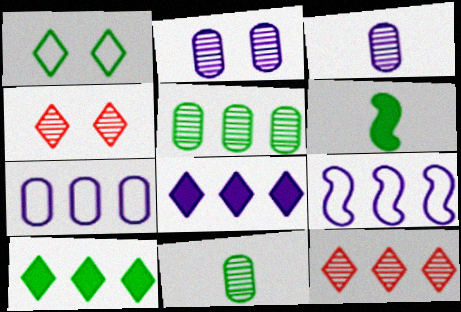[[1, 5, 6], 
[4, 6, 7]]